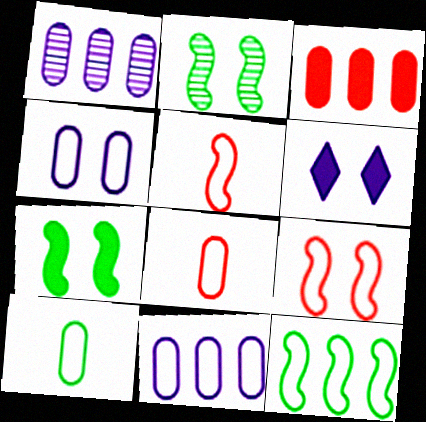[]